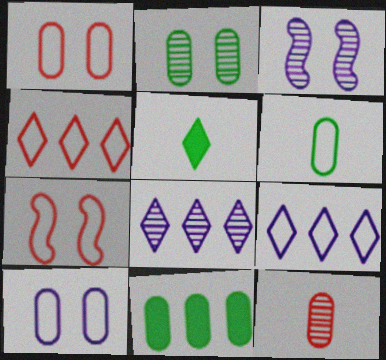[[2, 6, 11], 
[6, 7, 9], 
[10, 11, 12]]